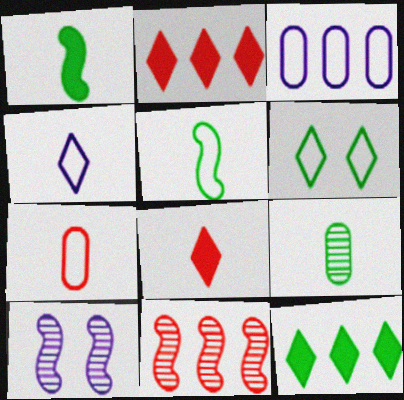[[3, 11, 12], 
[4, 5, 7], 
[7, 10, 12]]